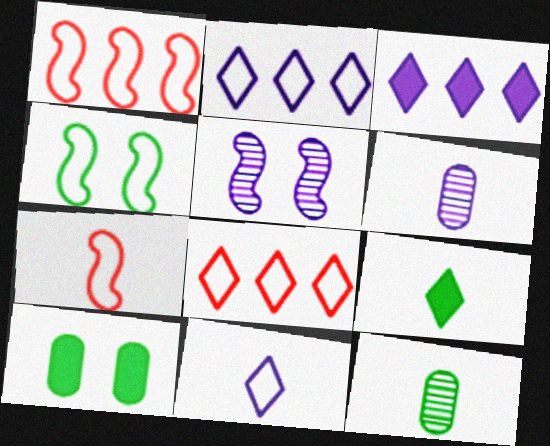[[6, 7, 9]]